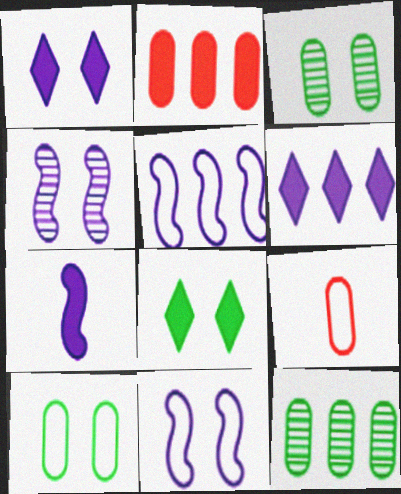[[2, 7, 8], 
[4, 5, 7]]